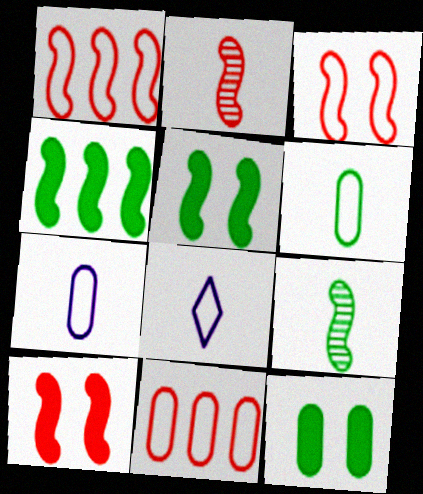[[1, 2, 10]]